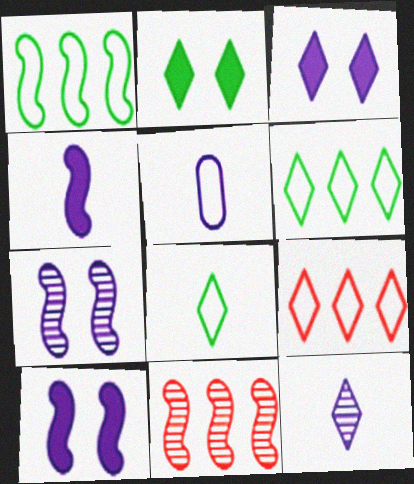[[2, 5, 11], 
[2, 9, 12], 
[4, 5, 12]]